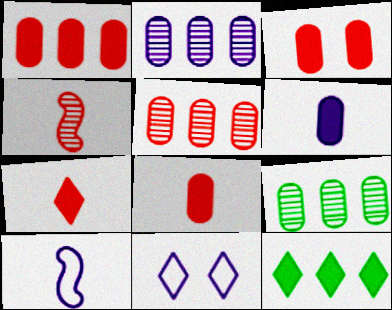[[1, 3, 8], 
[2, 5, 9]]